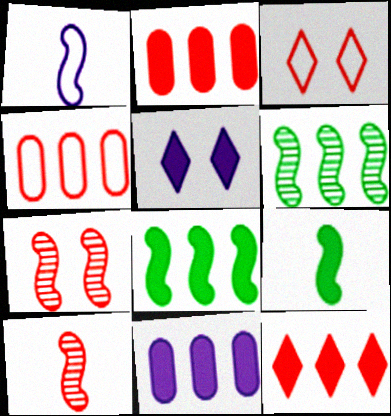[[1, 7, 8], 
[1, 9, 10], 
[2, 3, 10], 
[2, 5, 9], 
[8, 11, 12]]